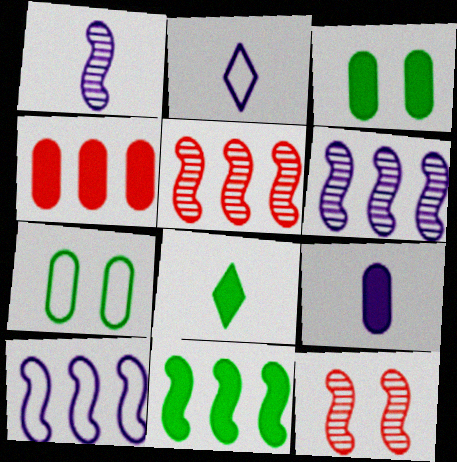[[1, 2, 9], 
[2, 3, 5], 
[3, 4, 9], 
[3, 8, 11], 
[5, 10, 11]]